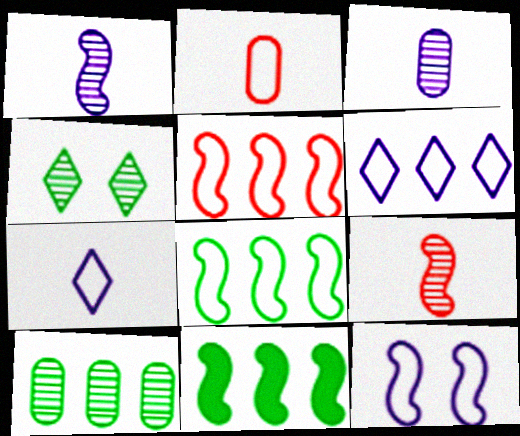[[9, 11, 12]]